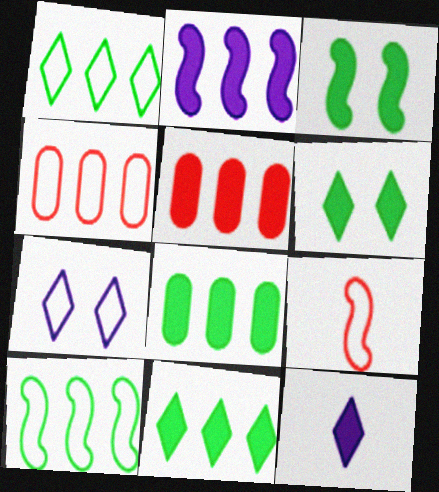[[2, 5, 11], 
[3, 5, 12]]